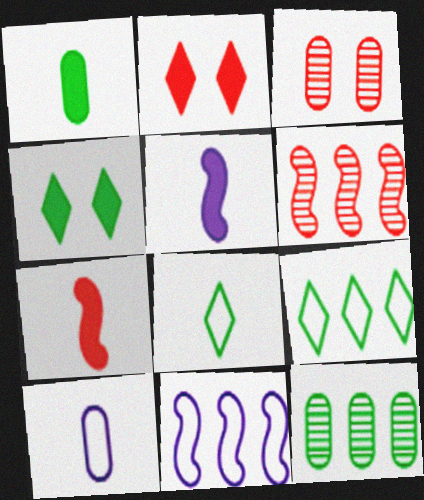[[3, 5, 9], 
[4, 6, 10]]